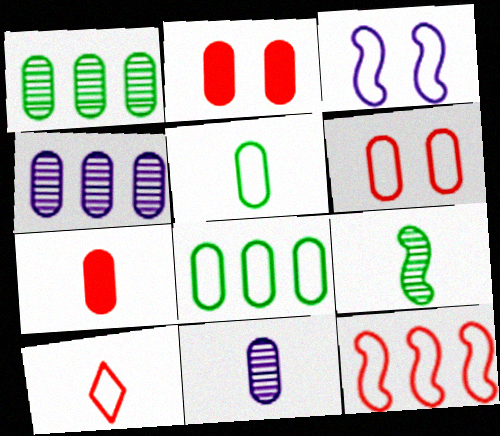[[2, 4, 5], 
[2, 8, 11], 
[3, 8, 10], 
[5, 7, 11], 
[6, 10, 12]]